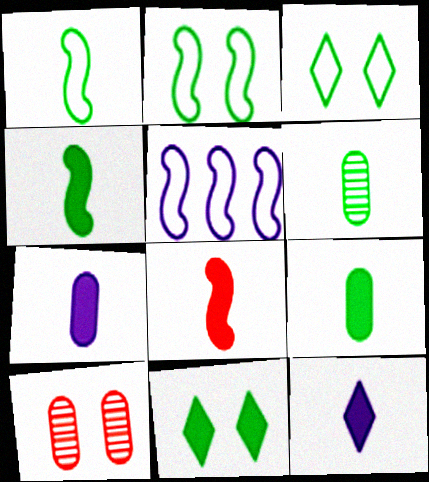[[8, 9, 12]]